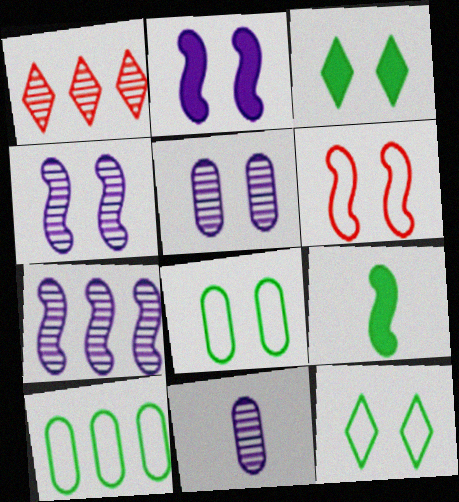[[3, 5, 6], 
[6, 7, 9]]